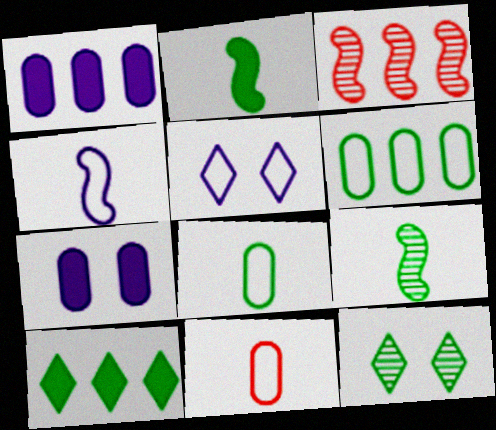[[2, 6, 12]]